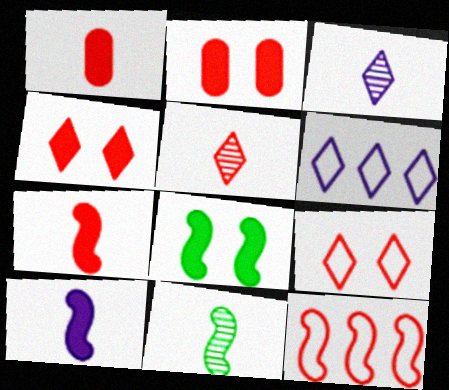[[2, 5, 12], 
[2, 6, 11]]